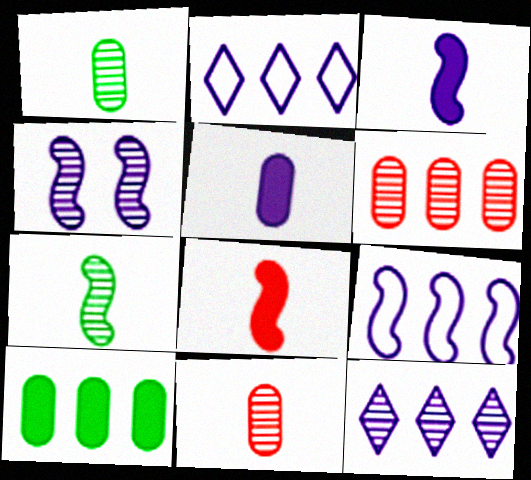[[2, 4, 5], 
[3, 4, 9]]